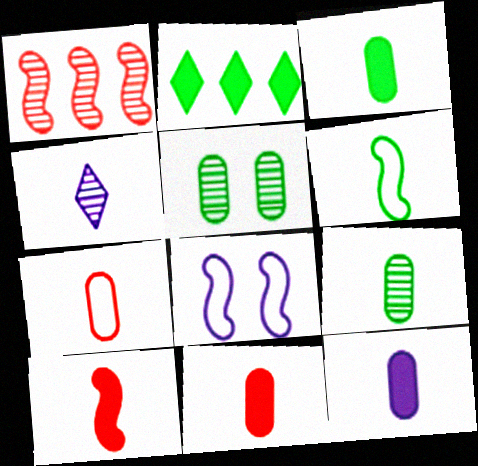[[1, 4, 5], 
[2, 5, 6], 
[3, 11, 12], 
[4, 6, 11], 
[7, 9, 12]]